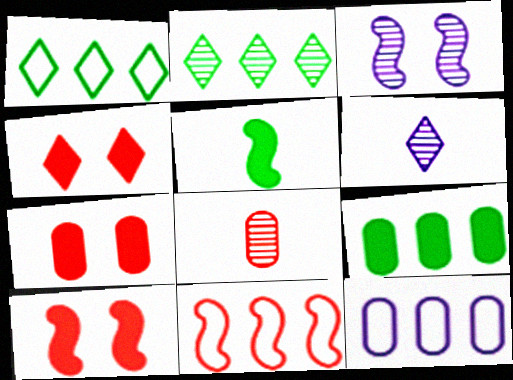[[1, 4, 6], 
[1, 11, 12], 
[2, 3, 8], 
[3, 5, 11], 
[4, 7, 10], 
[4, 8, 11]]